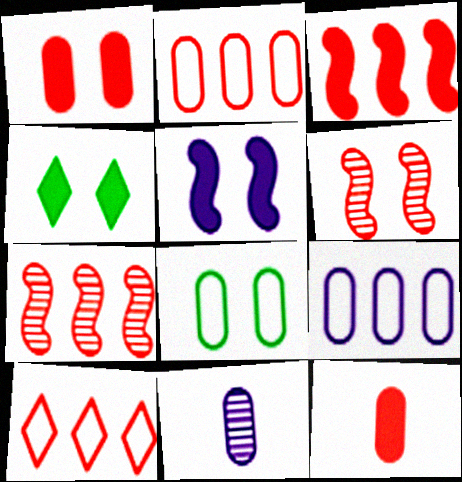[[1, 4, 5], 
[6, 10, 12]]